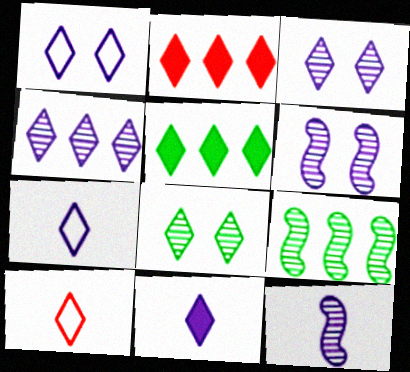[[1, 4, 11], 
[2, 7, 8], 
[3, 5, 10]]